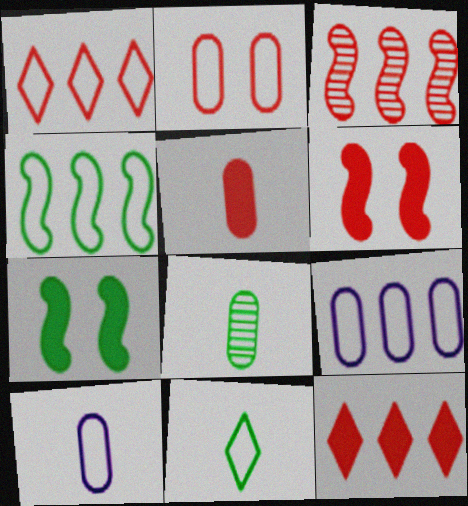[[1, 4, 9], 
[5, 6, 12], 
[5, 8, 10]]